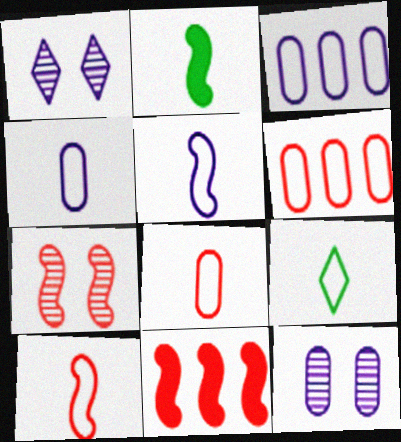[[1, 2, 6], 
[4, 9, 10], 
[5, 8, 9], 
[7, 10, 11], 
[9, 11, 12]]